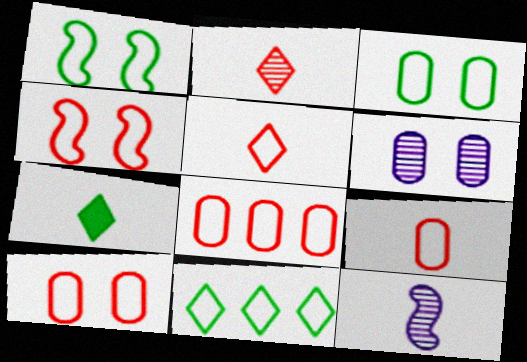[[4, 5, 8], 
[7, 9, 12], 
[8, 9, 10]]